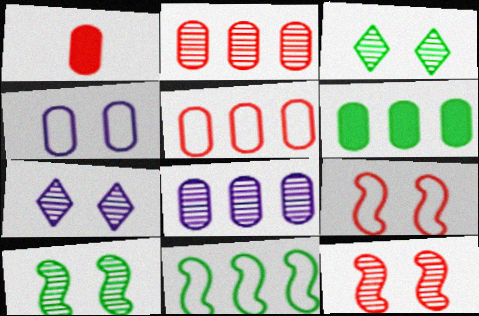[[1, 7, 11], 
[5, 6, 8]]